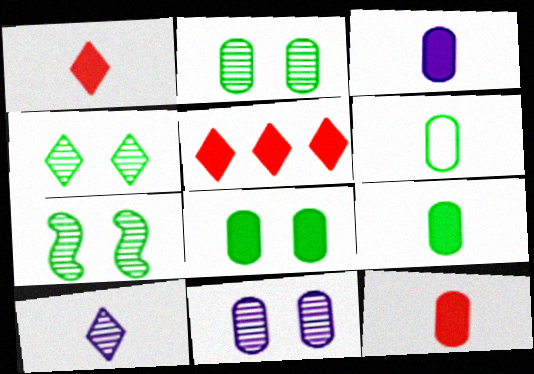[[2, 4, 7], 
[3, 9, 12]]